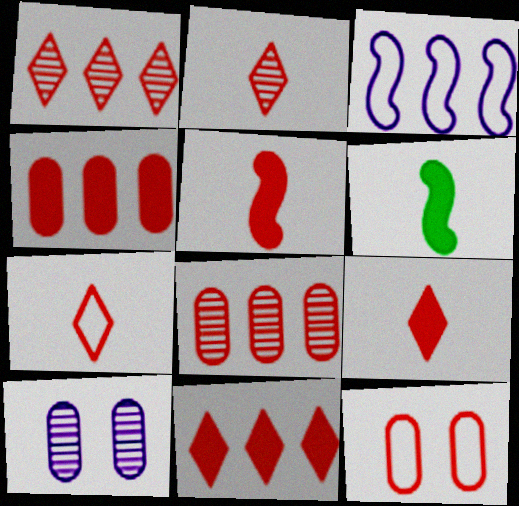[[1, 5, 12], 
[2, 7, 9]]